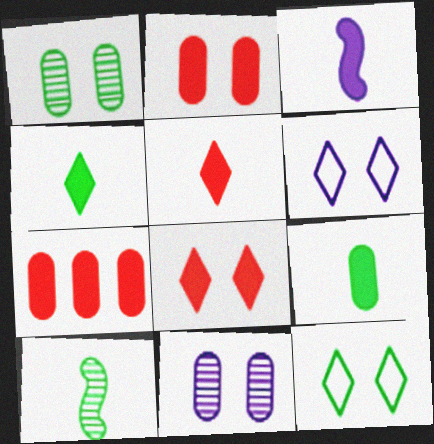[[3, 5, 9], 
[6, 7, 10]]